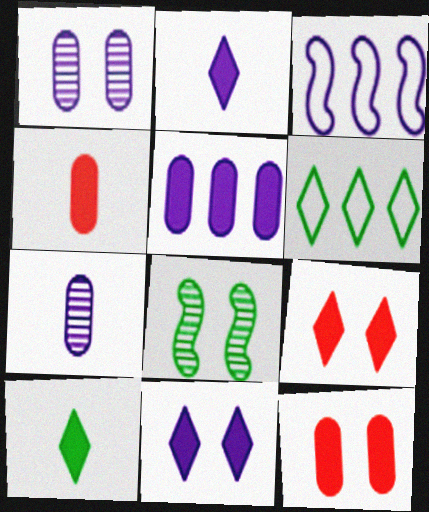[[1, 2, 3], 
[3, 7, 11]]